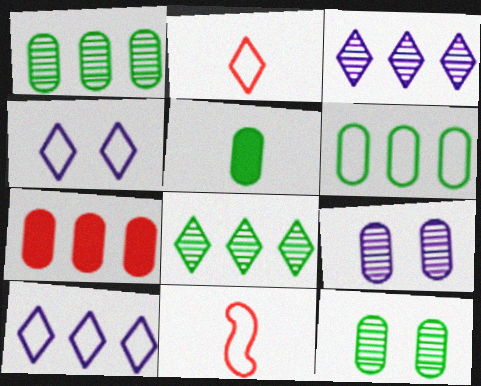[[4, 6, 11], 
[5, 6, 12]]